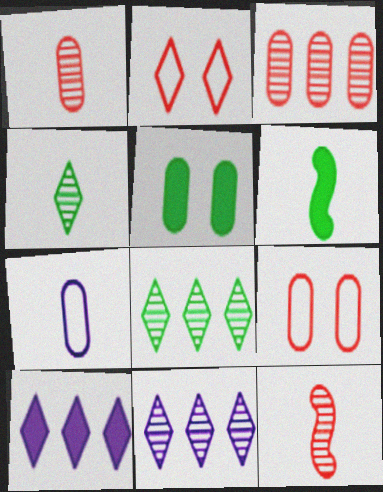[[2, 4, 10], 
[3, 5, 7], 
[6, 9, 11]]